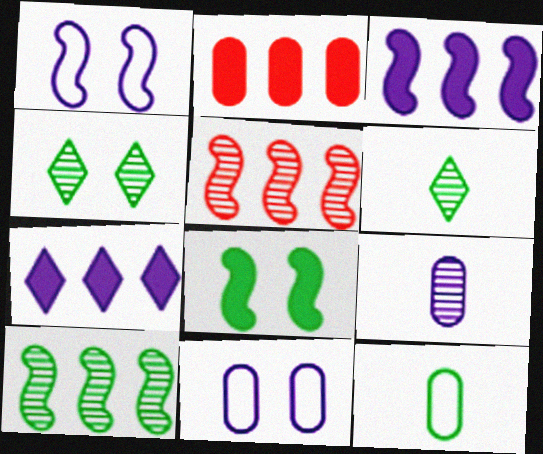[[1, 2, 6], 
[1, 7, 9], 
[4, 5, 9]]